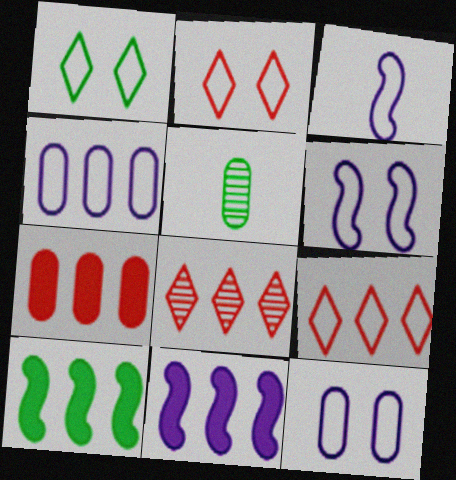[[1, 5, 10], 
[2, 5, 11], 
[4, 8, 10], 
[5, 7, 12]]